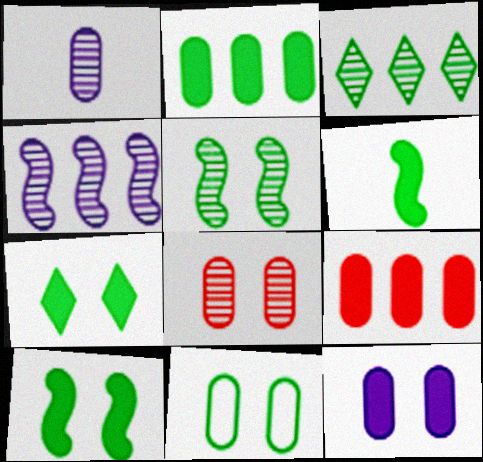[[1, 9, 11], 
[2, 6, 7], 
[3, 6, 11], 
[5, 7, 11], 
[8, 11, 12]]